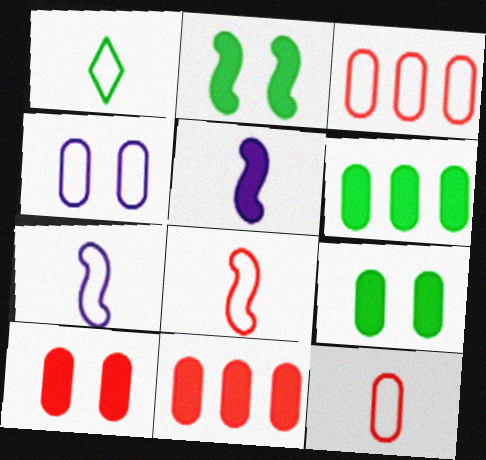[[1, 7, 12]]